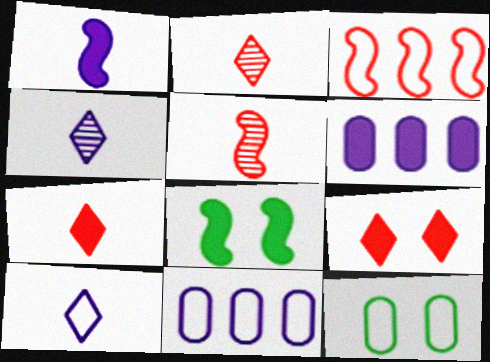[[2, 8, 11], 
[3, 10, 12], 
[6, 7, 8]]